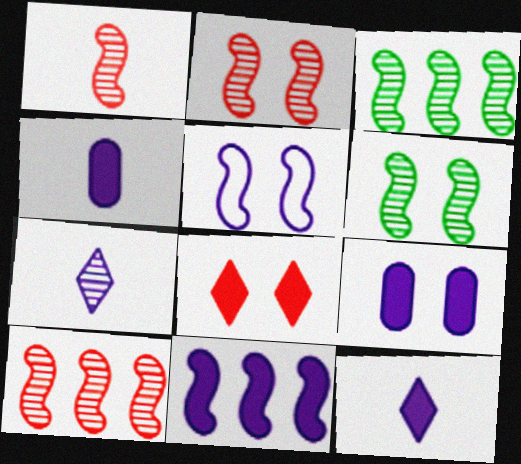[[1, 2, 10], 
[9, 11, 12]]